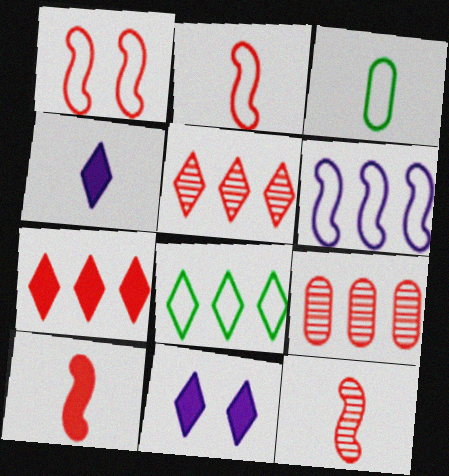[[2, 10, 12], 
[3, 4, 12]]